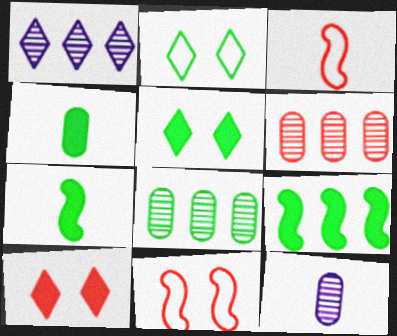[[1, 4, 11], 
[2, 7, 8], 
[3, 6, 10], 
[4, 5, 9]]